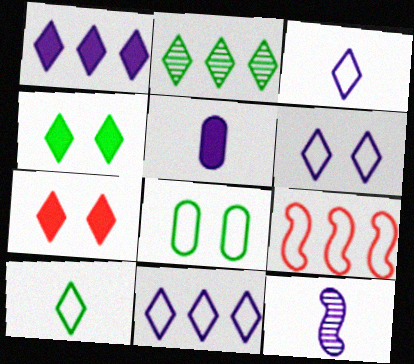[[2, 3, 7], 
[2, 4, 10], 
[3, 5, 12], 
[3, 6, 11], 
[3, 8, 9]]